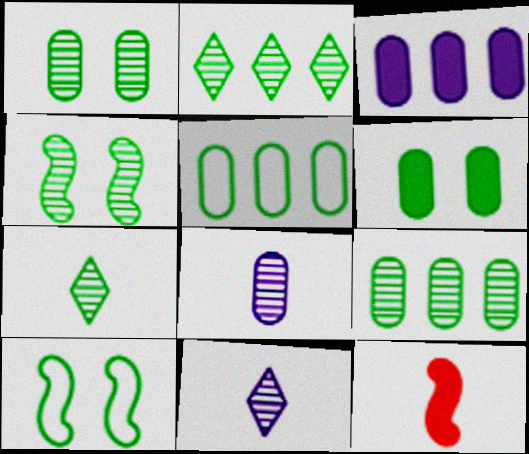[[4, 7, 9]]